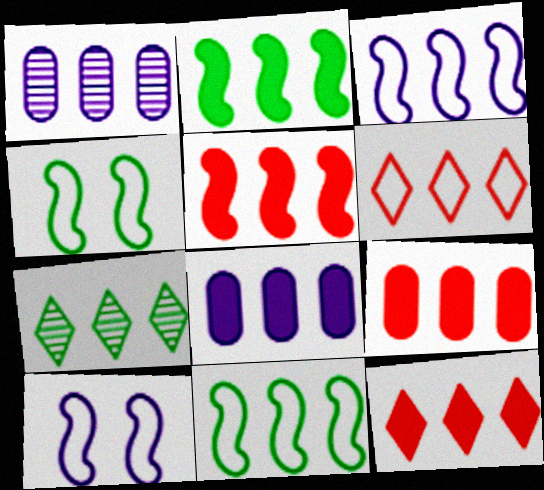[[1, 2, 6], 
[1, 11, 12], 
[2, 8, 12], 
[3, 7, 9], 
[5, 9, 12]]